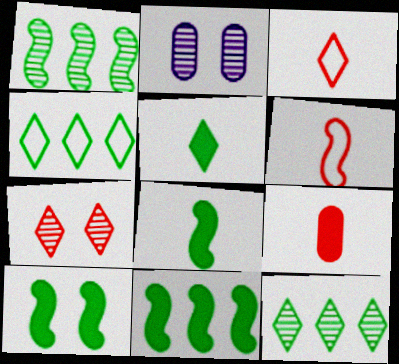[[2, 3, 11], 
[8, 10, 11]]